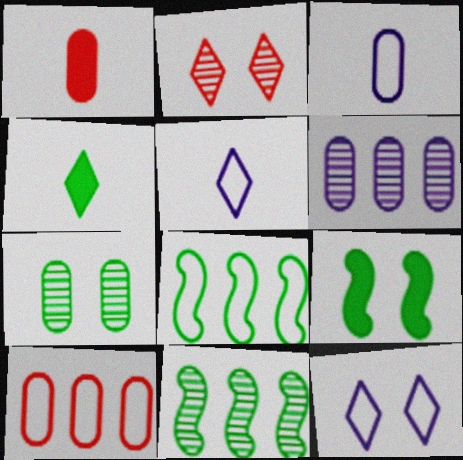[[1, 11, 12], 
[4, 7, 8]]